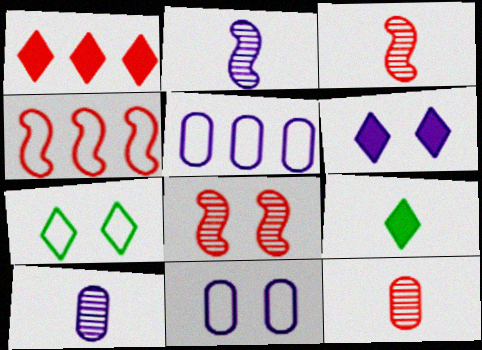[[1, 6, 9], 
[2, 5, 6], 
[5, 8, 9]]